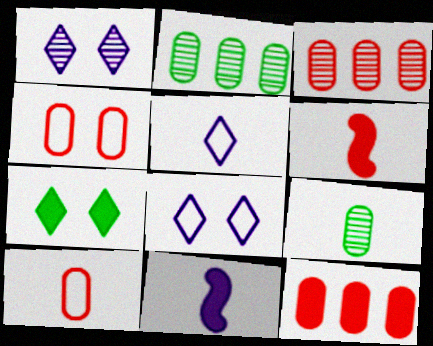[[2, 6, 8], 
[5, 6, 9], 
[7, 11, 12]]